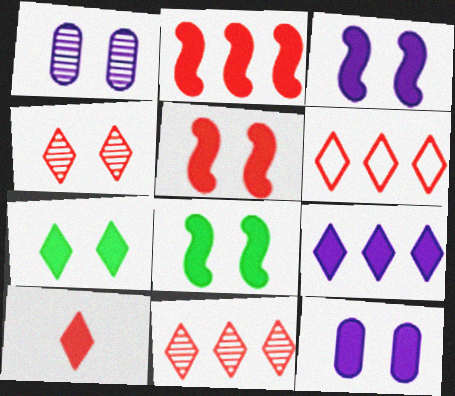[[3, 5, 8], 
[4, 6, 10], 
[5, 7, 12], 
[7, 9, 10]]